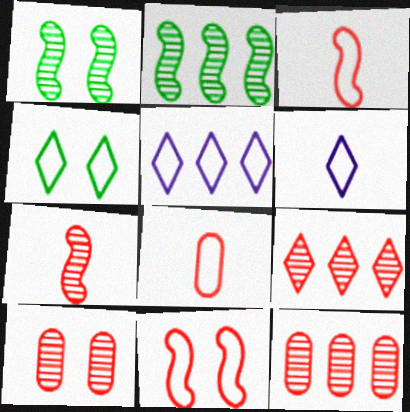[[7, 9, 10]]